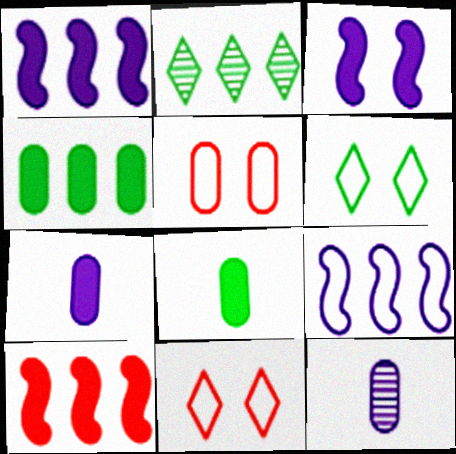[[4, 5, 12], 
[6, 10, 12]]